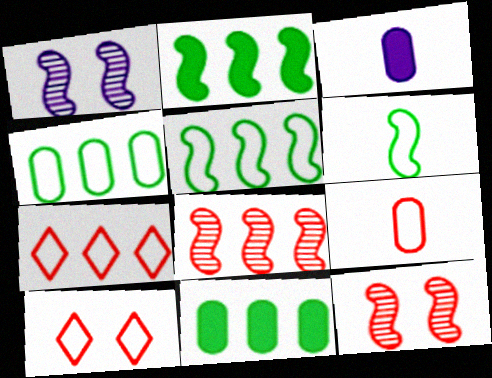[]